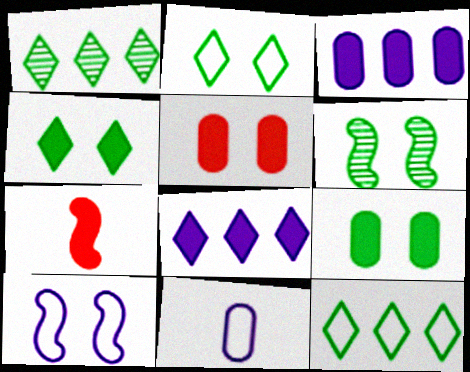[[2, 6, 9], 
[3, 4, 7], 
[7, 8, 9]]